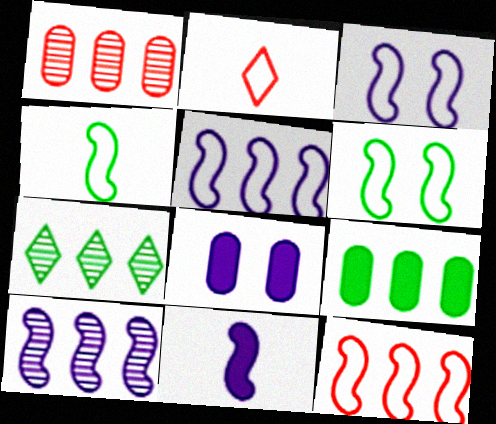[[1, 7, 10], 
[3, 4, 12], 
[3, 10, 11]]